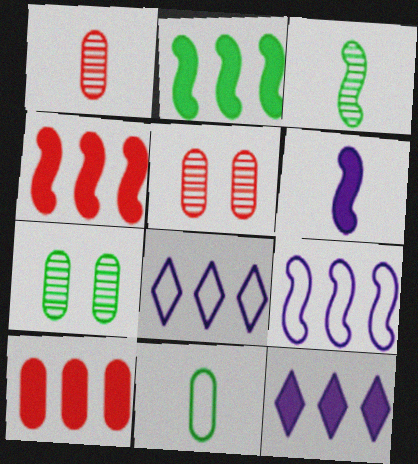[[2, 10, 12]]